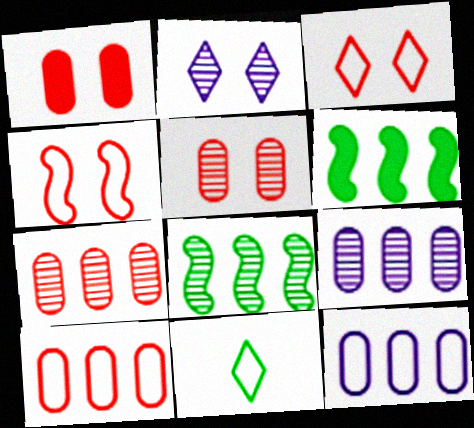[[4, 11, 12]]